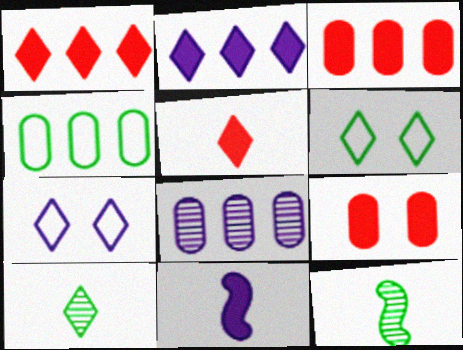[[1, 7, 10], 
[3, 4, 8], 
[3, 7, 12], 
[7, 8, 11]]